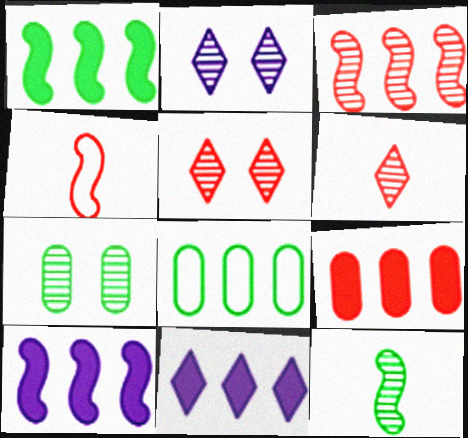[[1, 9, 11], 
[3, 8, 11], 
[4, 5, 9], 
[4, 7, 11]]